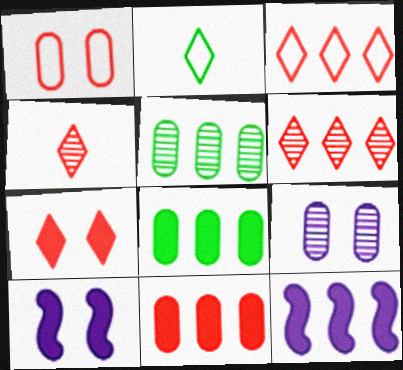[[3, 4, 7], 
[3, 5, 12]]